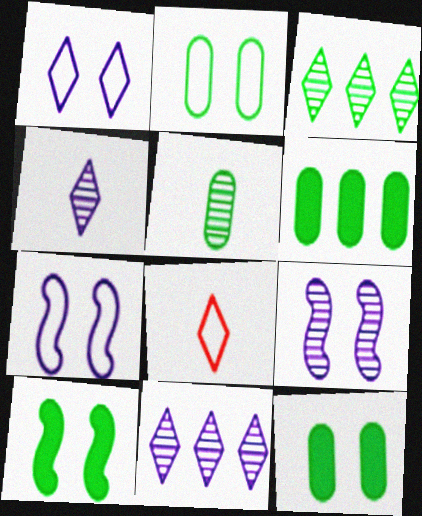[[2, 5, 6], 
[6, 8, 9]]